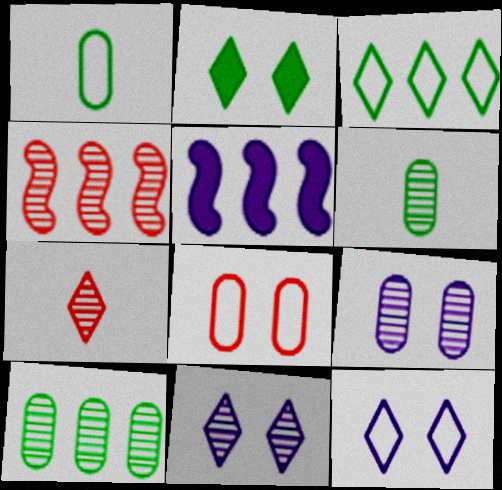[[4, 6, 11]]